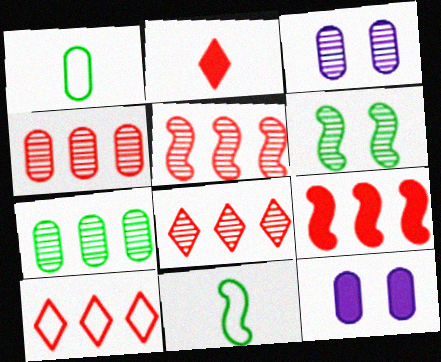[[1, 4, 12], 
[4, 5, 8], 
[4, 9, 10], 
[8, 11, 12]]